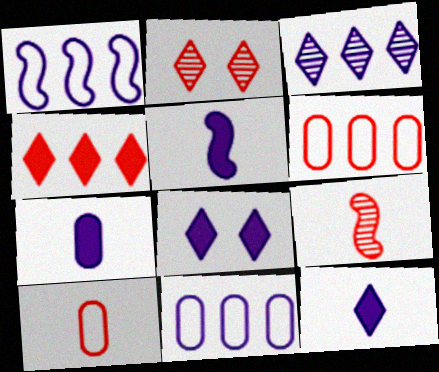[[5, 7, 12]]